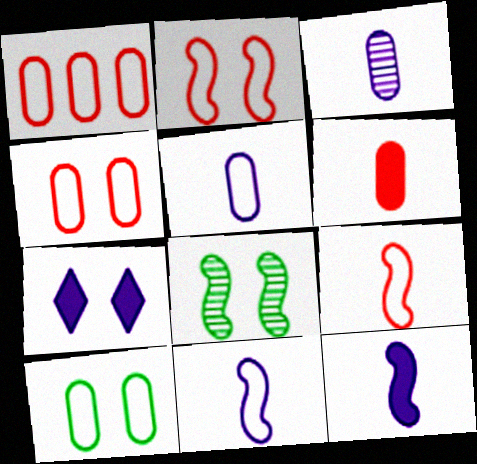[[1, 5, 10], 
[4, 7, 8]]